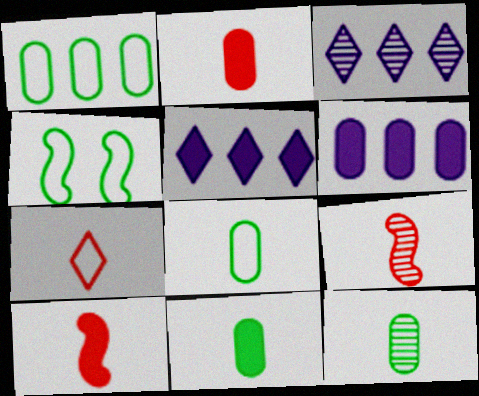[[2, 3, 4], 
[2, 7, 9], 
[8, 11, 12]]